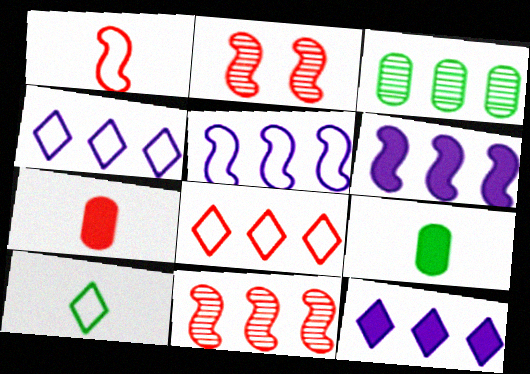[[2, 4, 9], 
[2, 7, 8], 
[3, 6, 8]]